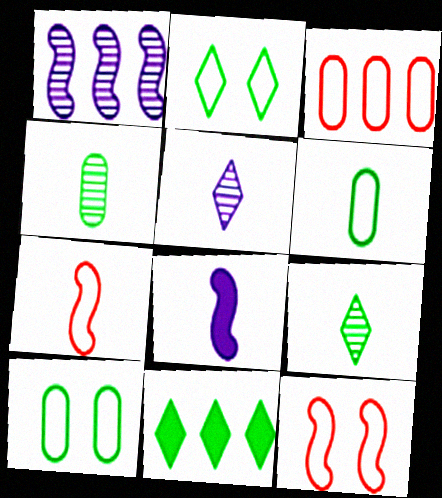[[1, 3, 11], 
[2, 9, 11]]